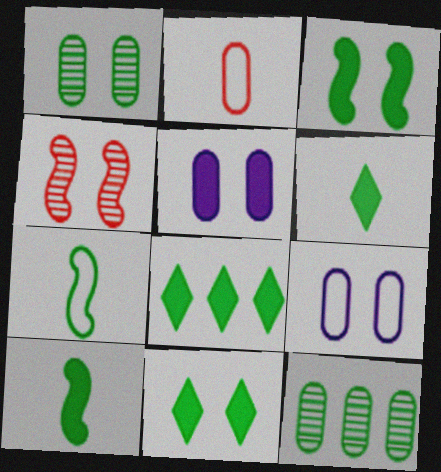[[1, 7, 8], 
[2, 5, 12], 
[4, 9, 11], 
[6, 8, 11], 
[7, 11, 12]]